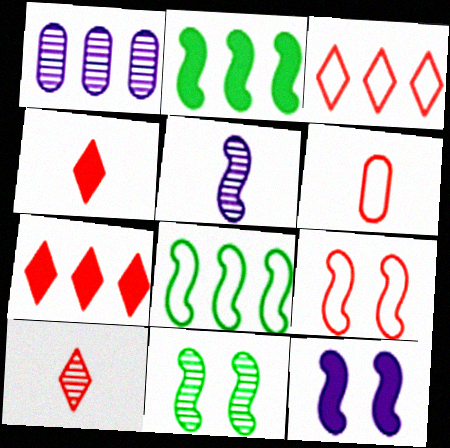[[1, 2, 3], 
[1, 7, 8], 
[1, 10, 11], 
[2, 5, 9], 
[3, 6, 9], 
[9, 11, 12]]